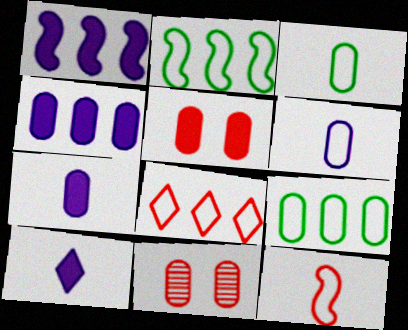[[2, 10, 11], 
[3, 4, 11], 
[7, 9, 11]]